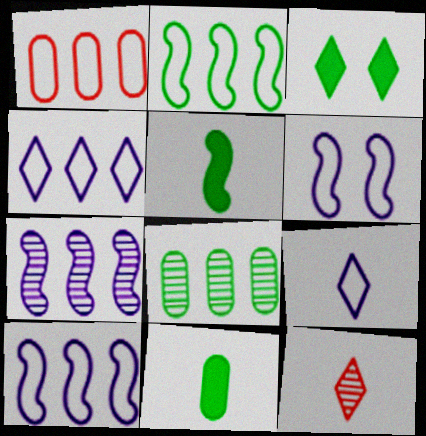[[1, 2, 4], 
[3, 4, 12]]